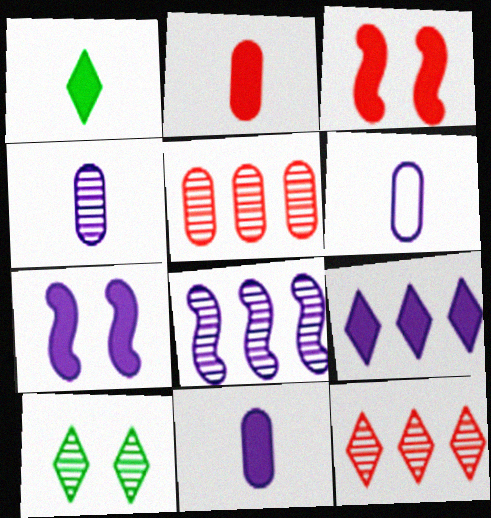[[4, 6, 11], 
[7, 9, 11]]